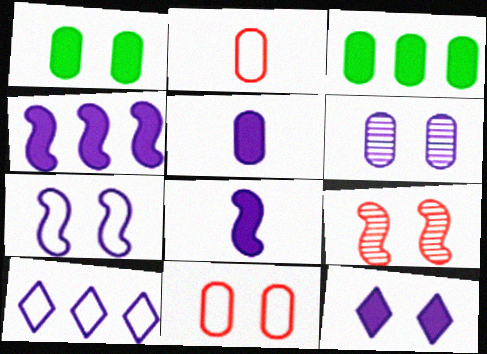[[1, 6, 11], 
[2, 3, 6], 
[4, 5, 12], 
[6, 7, 12], 
[6, 8, 10]]